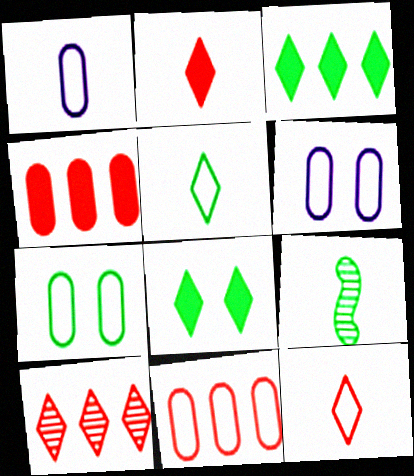[[1, 2, 9], 
[1, 7, 11], 
[3, 7, 9]]